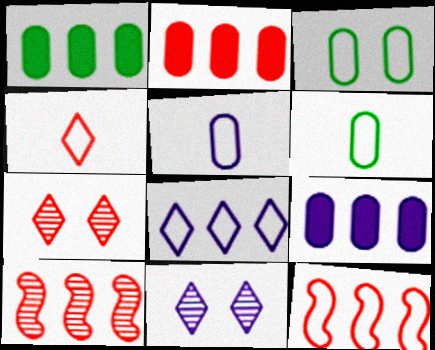[[1, 2, 9], 
[1, 8, 10]]